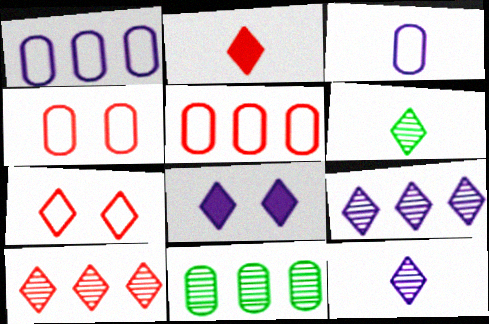[[2, 7, 10]]